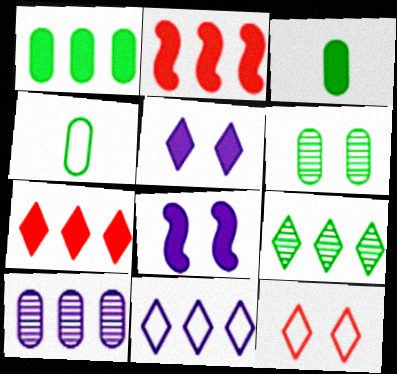[[1, 4, 6], 
[2, 3, 5], 
[3, 7, 8], 
[6, 8, 12], 
[7, 9, 11]]